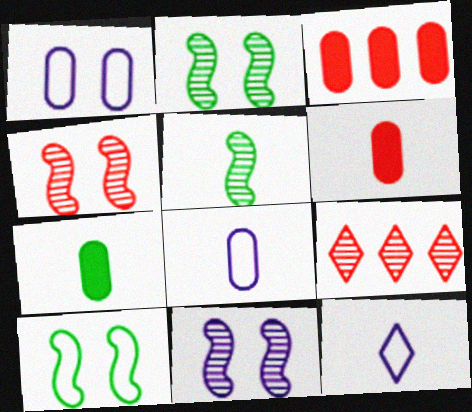[[2, 3, 12], 
[2, 4, 11], 
[5, 6, 12]]